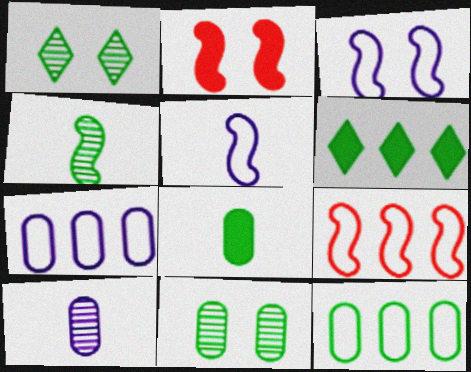[[8, 11, 12]]